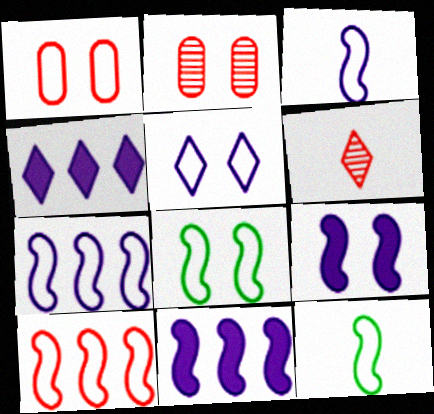[[1, 5, 8], 
[2, 4, 12], 
[3, 8, 10]]